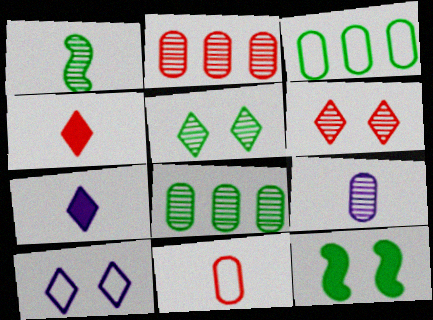[[1, 5, 8], 
[1, 7, 11]]